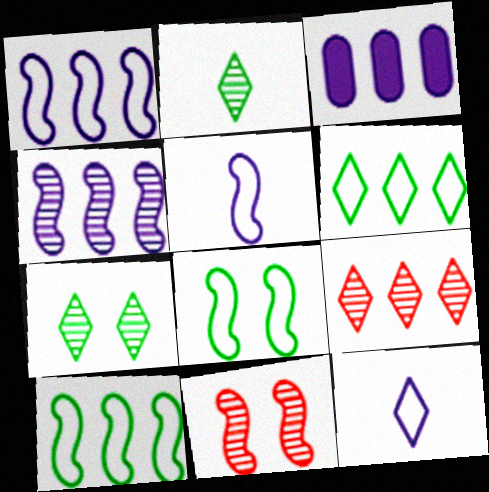[[3, 9, 10]]